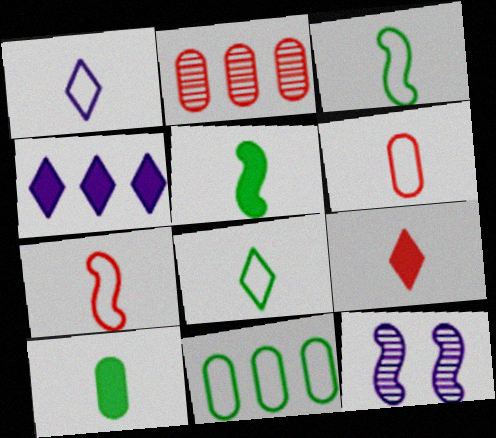[[1, 3, 6], 
[9, 11, 12]]